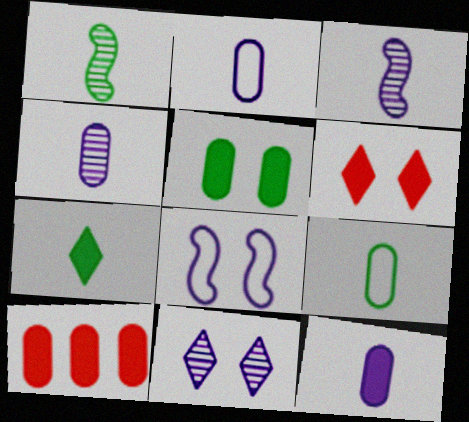[[1, 7, 9], 
[2, 4, 12], 
[5, 10, 12]]